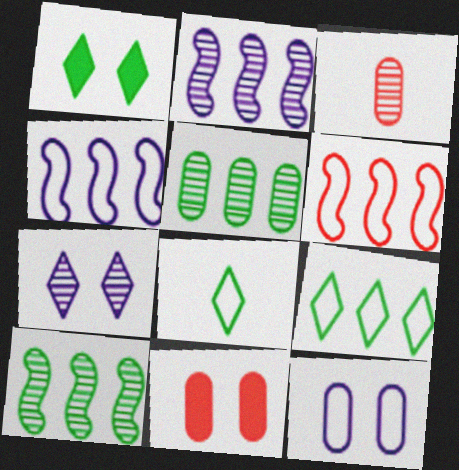[[1, 3, 4], 
[2, 8, 11], 
[3, 7, 10], 
[6, 8, 12]]